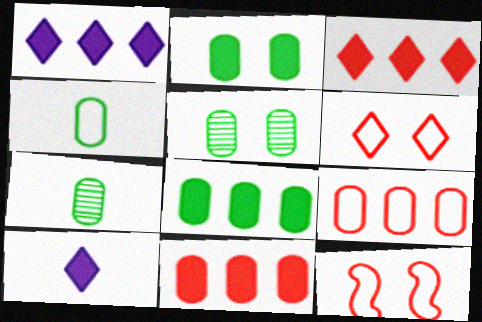[[1, 7, 12], 
[4, 5, 8]]